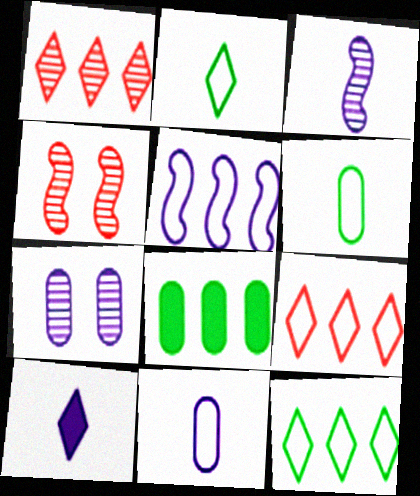[[1, 5, 8], 
[3, 10, 11], 
[5, 7, 10]]